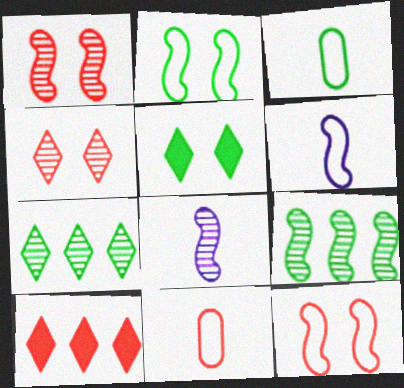[[1, 8, 9], 
[1, 10, 11], 
[3, 5, 9]]